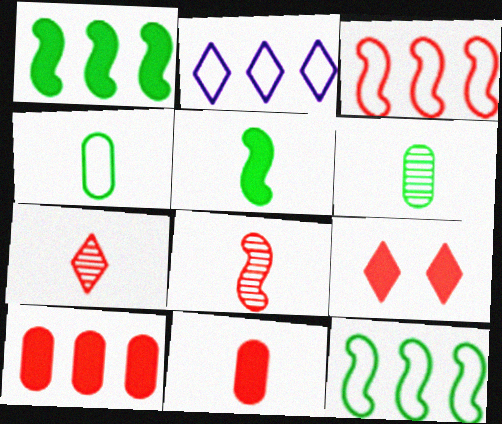[]